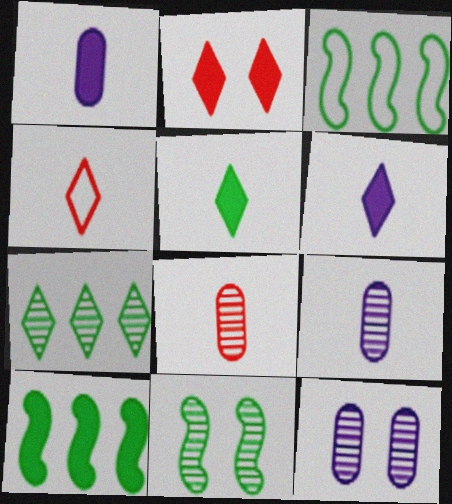[[1, 2, 10], 
[2, 3, 9], 
[4, 10, 12]]